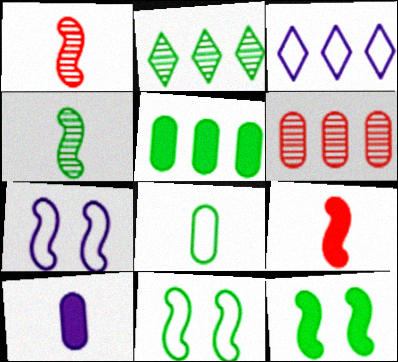[[2, 8, 12]]